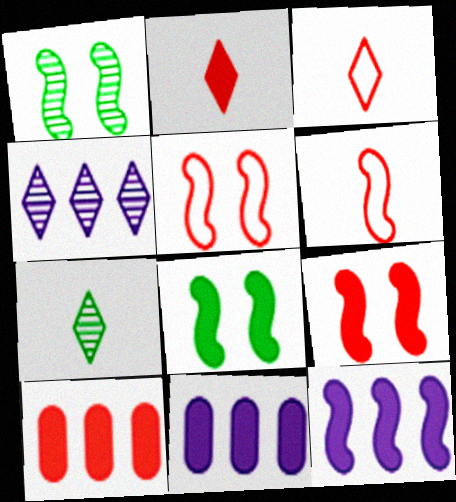[[1, 3, 11], 
[1, 6, 12], 
[2, 8, 11], 
[2, 9, 10], 
[5, 7, 11]]